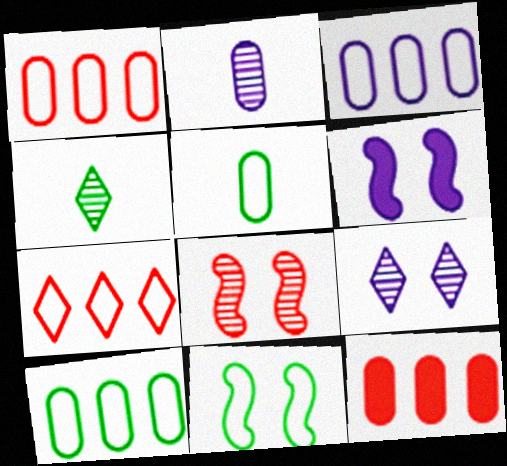[[1, 3, 10], 
[1, 4, 6], 
[6, 8, 11]]